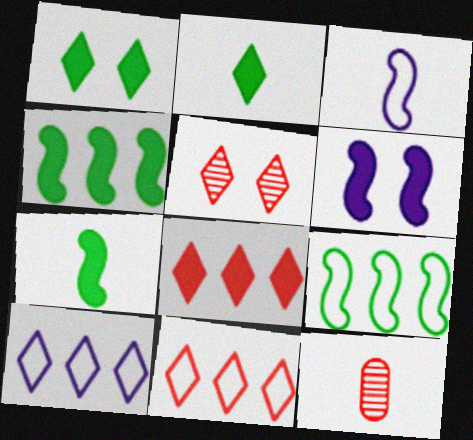[[2, 3, 12], 
[2, 5, 10]]